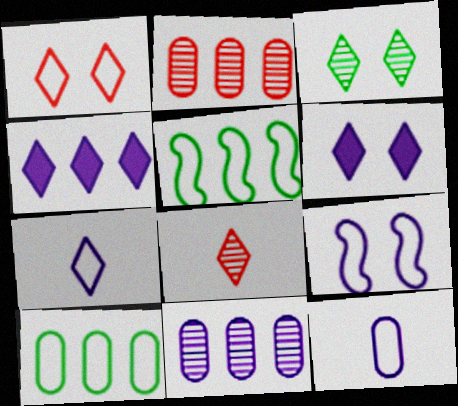[[1, 3, 6], 
[1, 5, 12], 
[2, 4, 5]]